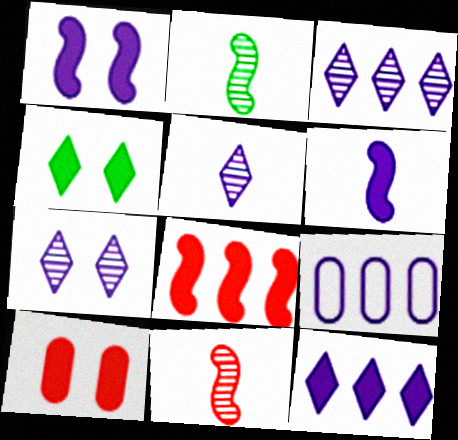[[1, 4, 10], 
[1, 5, 9], 
[3, 5, 7], 
[4, 9, 11], 
[6, 7, 9]]